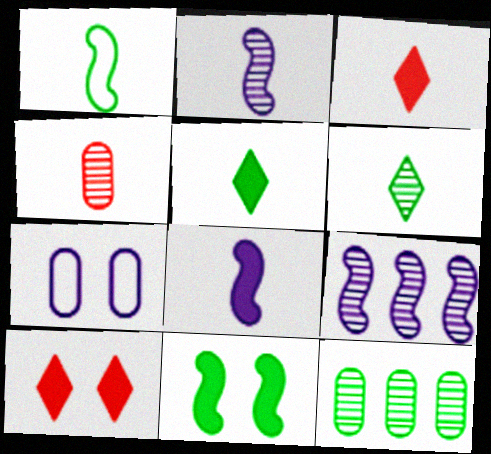[[2, 4, 6]]